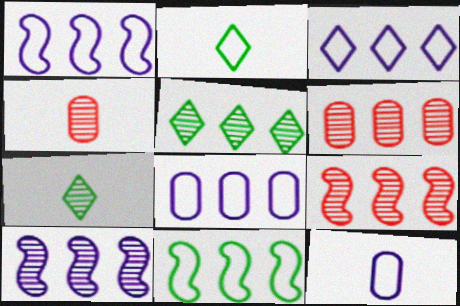[[1, 3, 8], 
[5, 6, 10]]